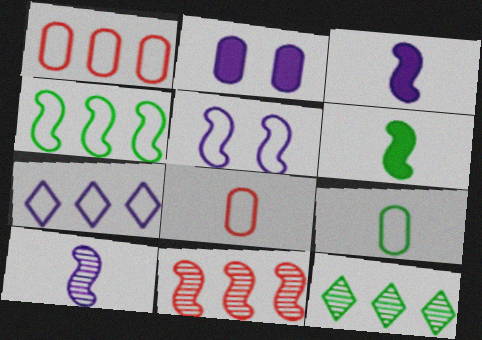[[1, 4, 7], 
[2, 7, 10], 
[5, 6, 11]]